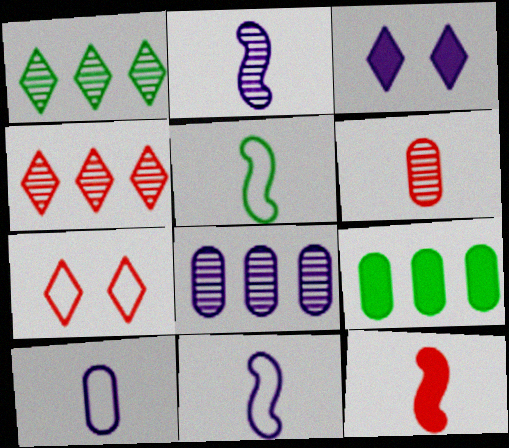[[2, 5, 12], 
[2, 7, 9], 
[3, 8, 11], 
[3, 9, 12]]